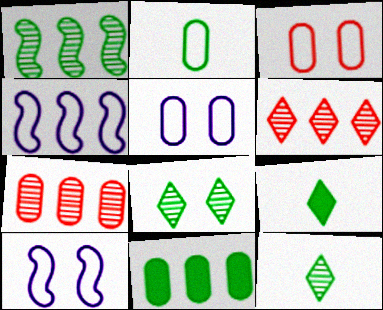[[4, 6, 11], 
[7, 9, 10]]